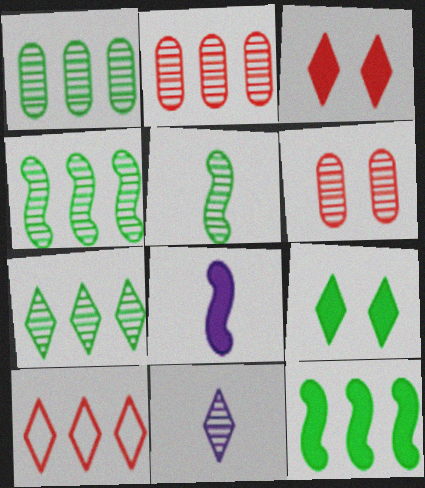[[1, 4, 7], 
[4, 6, 11], 
[9, 10, 11]]